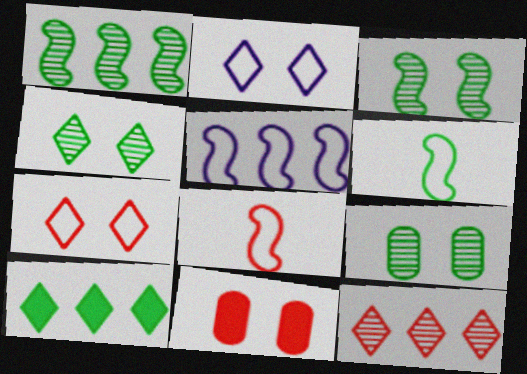[[2, 3, 11], 
[3, 4, 9], 
[6, 9, 10], 
[8, 11, 12]]